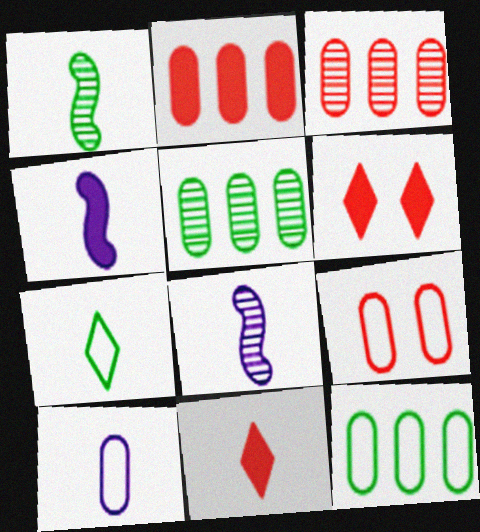[[1, 10, 11], 
[6, 8, 12], 
[9, 10, 12]]